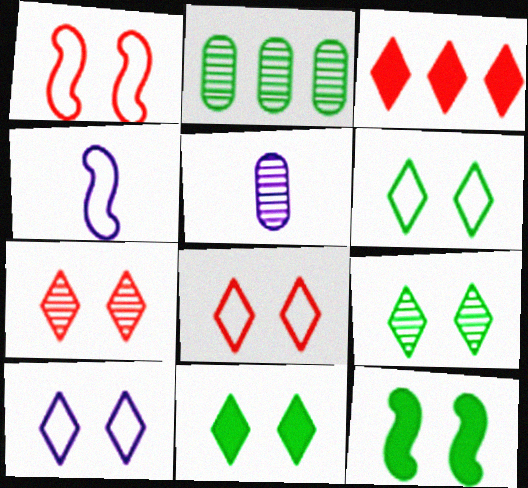[[6, 8, 10], 
[6, 9, 11], 
[7, 10, 11]]